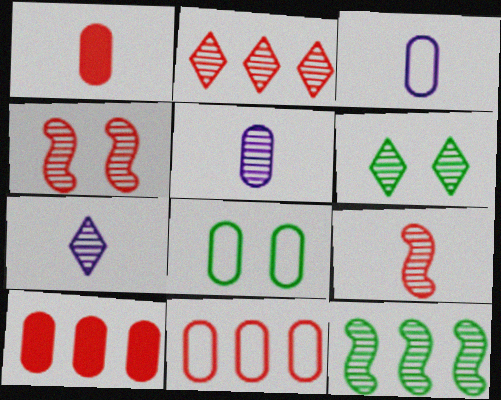[[2, 6, 7], 
[3, 8, 11], 
[5, 8, 10]]